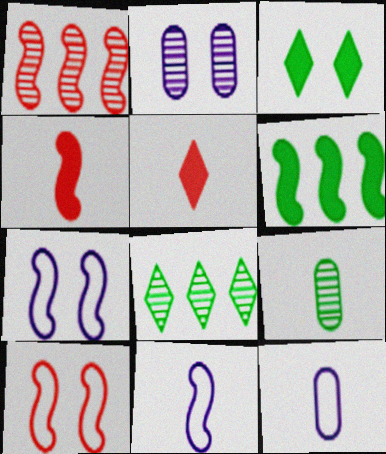[[1, 3, 12], 
[1, 4, 10], 
[2, 3, 10], 
[5, 9, 11]]